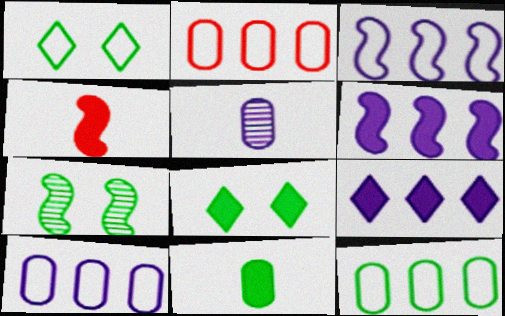[[2, 10, 12], 
[3, 4, 7]]